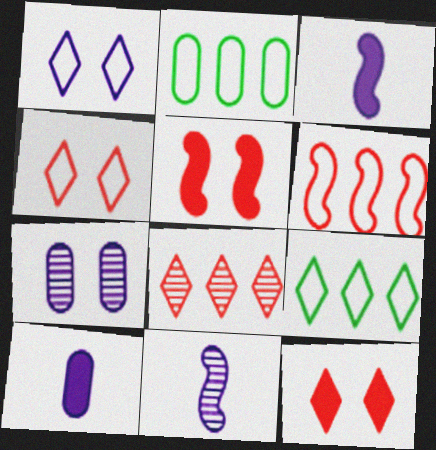[[2, 11, 12]]